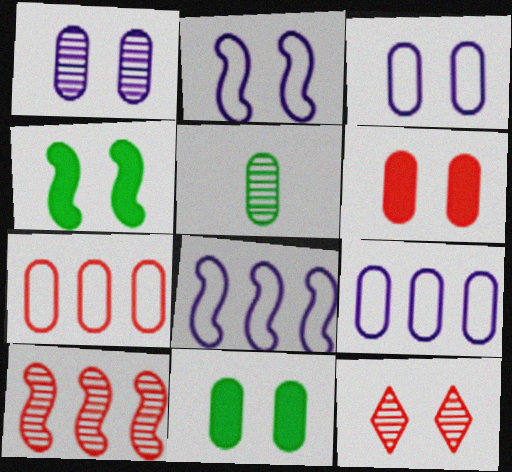[[2, 11, 12], 
[3, 4, 12], 
[5, 6, 9]]